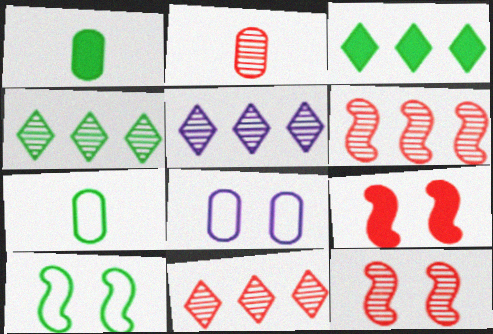[[1, 4, 10], 
[2, 11, 12], 
[4, 5, 11], 
[5, 7, 9]]